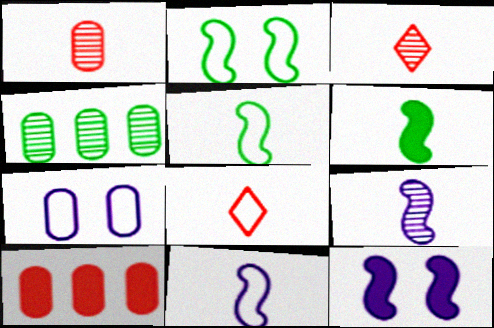[[4, 8, 12]]